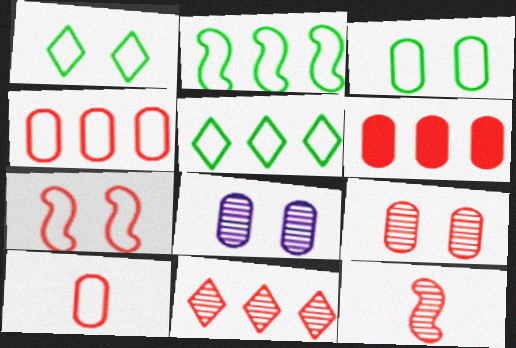[[6, 9, 10], 
[9, 11, 12]]